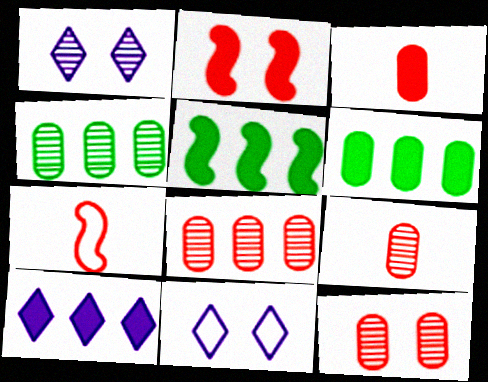[[1, 6, 7], 
[5, 9, 11], 
[8, 9, 12]]